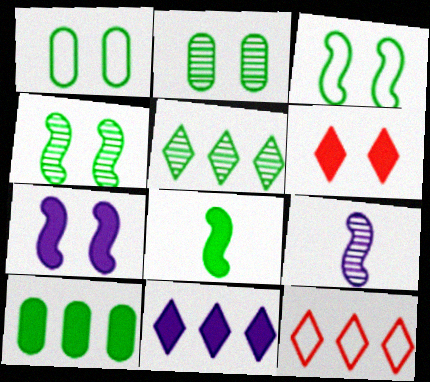[[1, 5, 8], 
[5, 11, 12]]